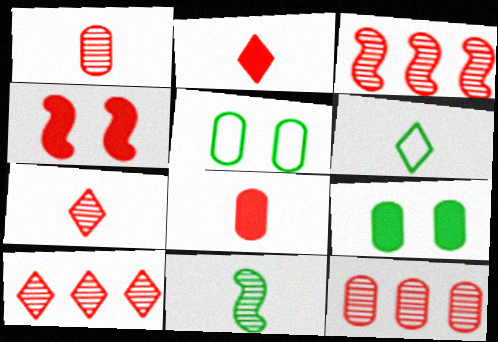[[3, 10, 12]]